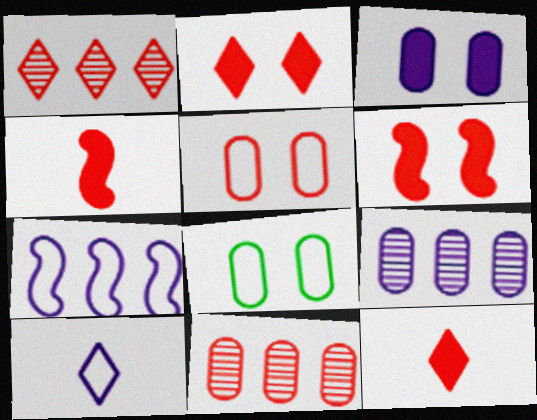[[1, 4, 5]]